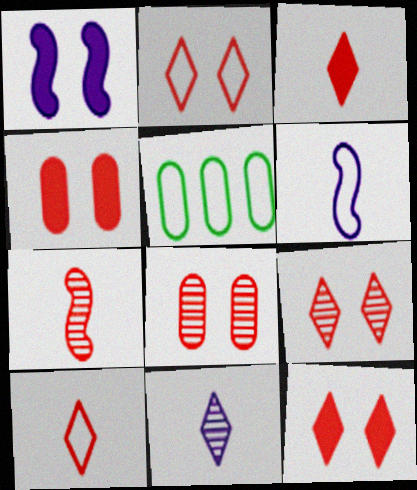[[2, 5, 6], 
[2, 9, 12]]